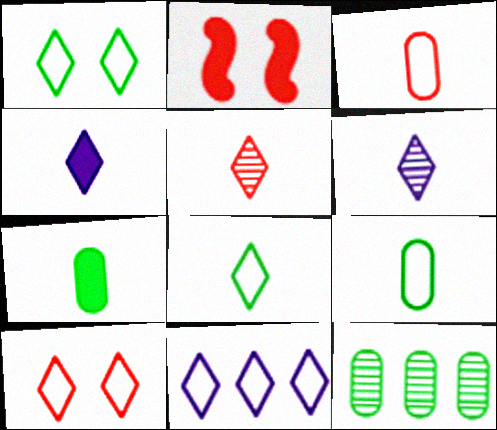[[4, 5, 8], 
[8, 10, 11]]